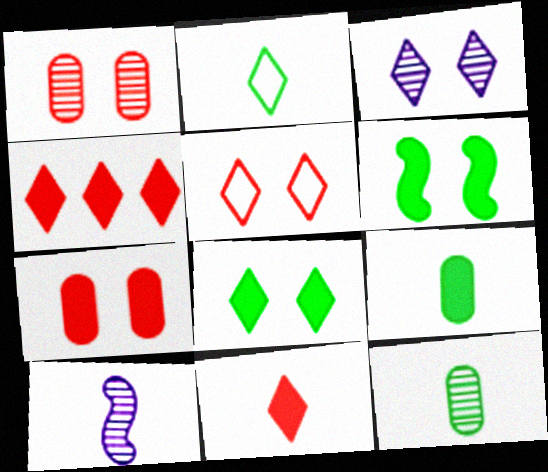[[2, 3, 4], 
[3, 5, 8]]